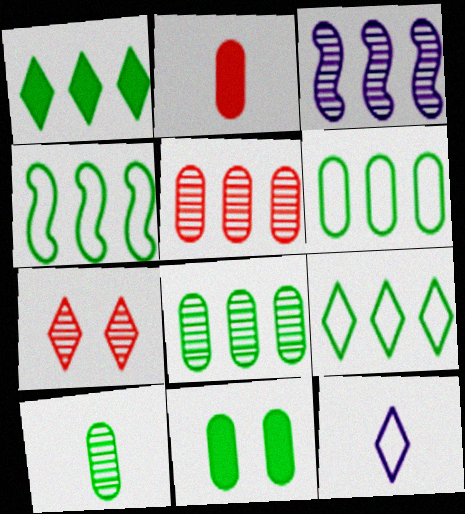[[1, 4, 8], 
[1, 7, 12], 
[3, 7, 10], 
[4, 6, 9], 
[6, 10, 11]]